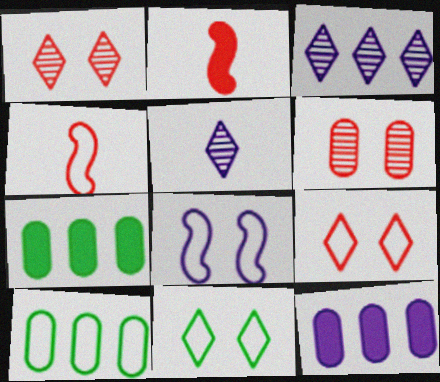[[5, 8, 12]]